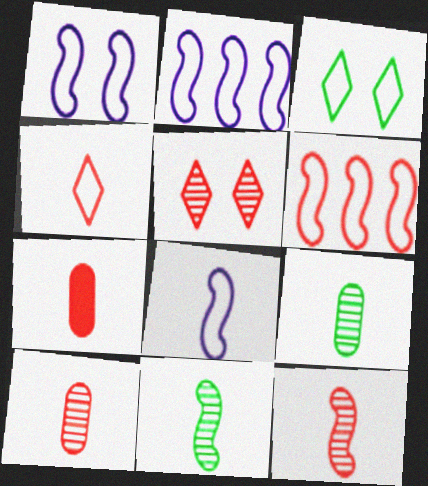[[1, 2, 8], 
[4, 7, 12], 
[5, 6, 7]]